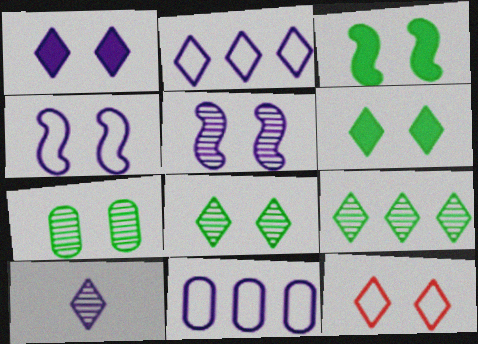[[1, 2, 10], 
[1, 8, 12]]